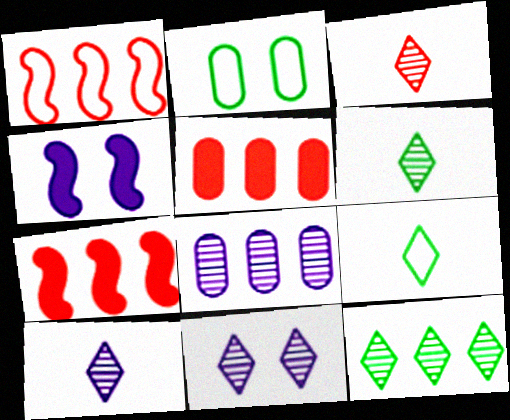[[2, 7, 10], 
[3, 6, 10], 
[3, 11, 12]]